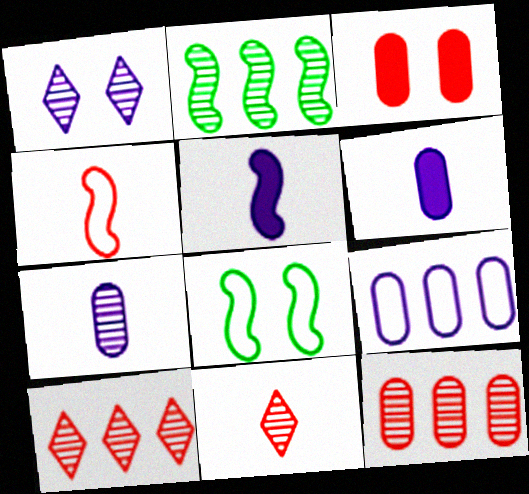[[1, 3, 8], 
[1, 5, 9], 
[3, 4, 10], 
[6, 8, 10]]